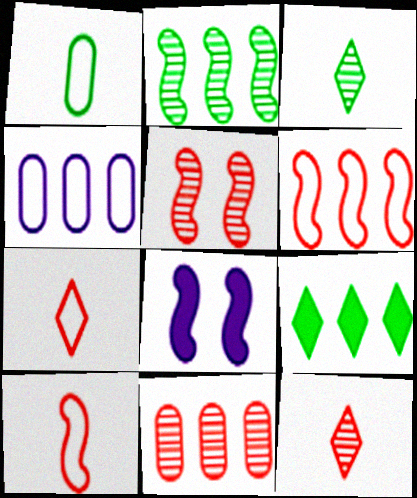[[2, 8, 10], 
[5, 11, 12]]